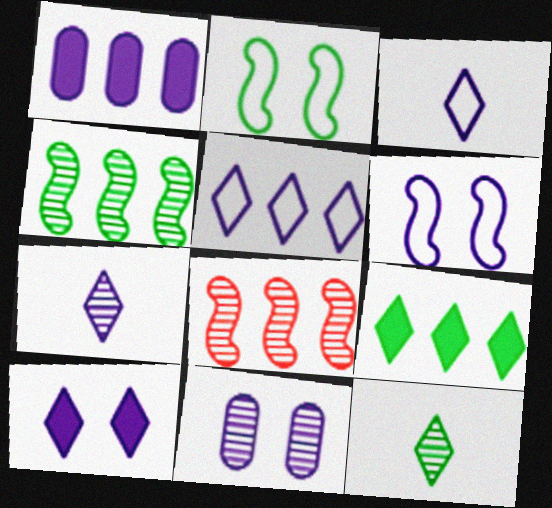[[1, 6, 7], 
[5, 7, 10], 
[6, 10, 11], 
[8, 11, 12]]